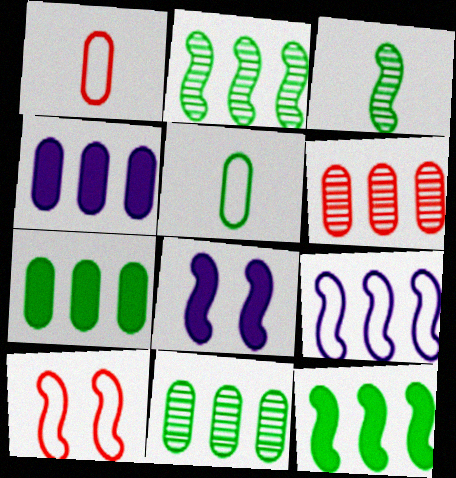[]